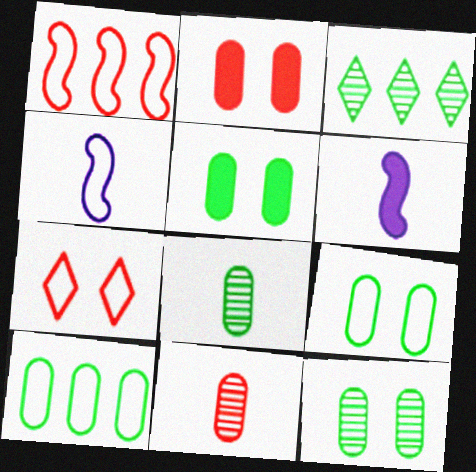[[2, 3, 4], 
[4, 7, 10], 
[5, 8, 10], 
[5, 9, 12]]